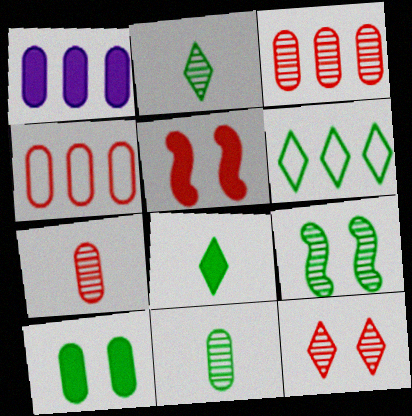[[1, 5, 8]]